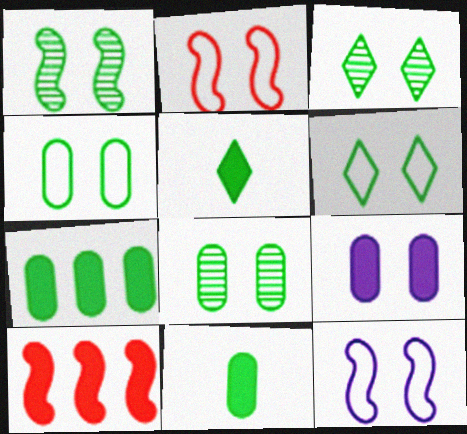[[1, 3, 8], 
[2, 3, 9], 
[5, 9, 10]]